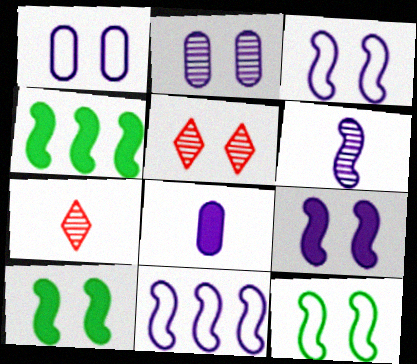[[1, 4, 7], 
[1, 5, 10], 
[6, 9, 11]]